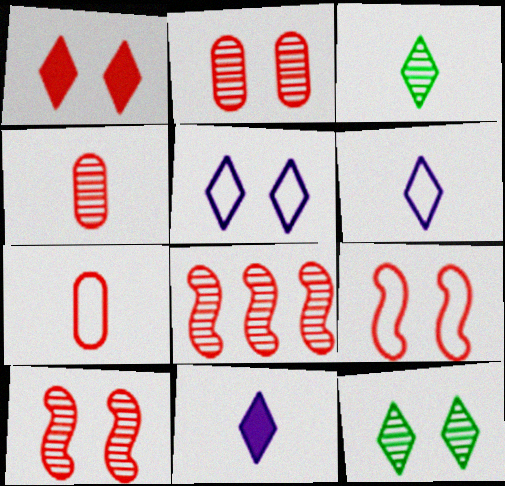[[1, 2, 9], 
[1, 5, 12], 
[1, 7, 8]]